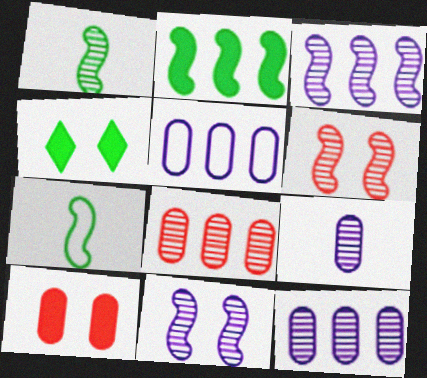[[1, 3, 6]]